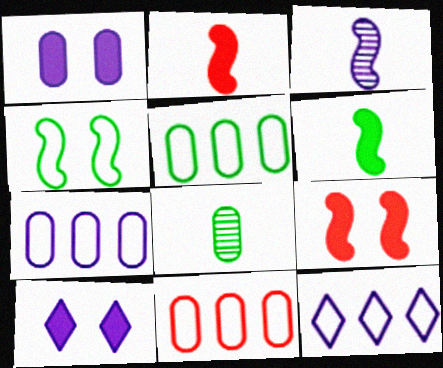[[1, 3, 12], 
[1, 8, 11], 
[3, 7, 10], 
[5, 7, 11], 
[8, 9, 12]]